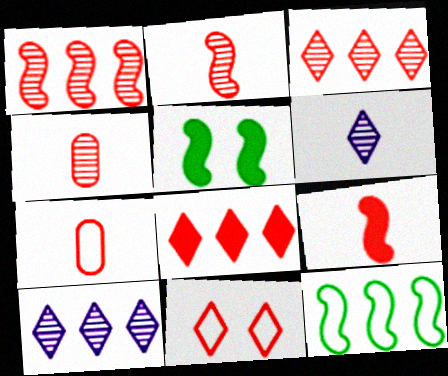[[5, 7, 10]]